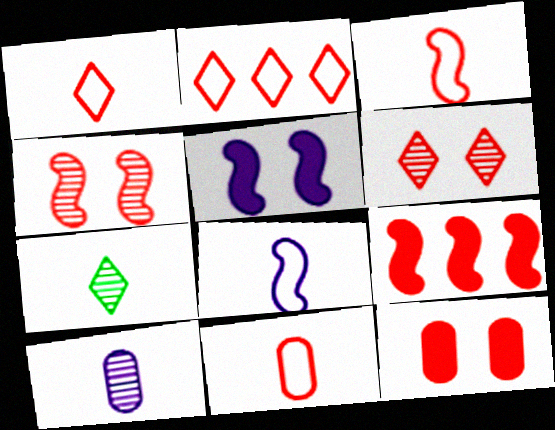[[1, 3, 11], 
[3, 4, 9], 
[6, 9, 11]]